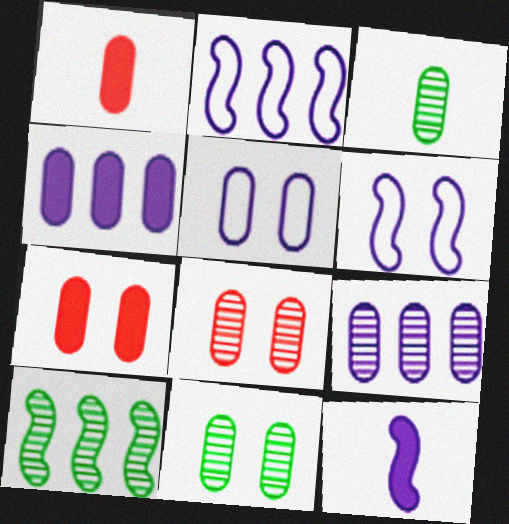[[3, 8, 9], 
[5, 7, 11]]